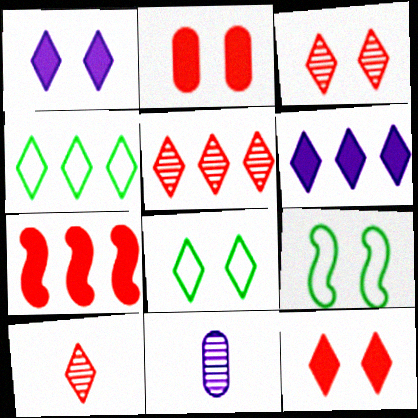[[1, 3, 8], 
[1, 4, 10], 
[3, 5, 10], 
[4, 5, 6], 
[6, 8, 10], 
[7, 8, 11]]